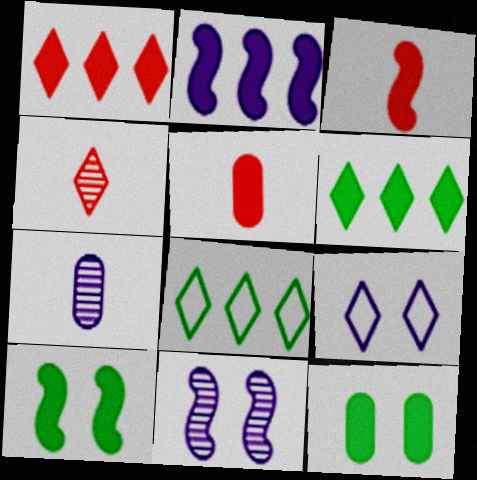[[2, 3, 10], 
[2, 7, 9], 
[4, 6, 9], 
[5, 8, 11]]